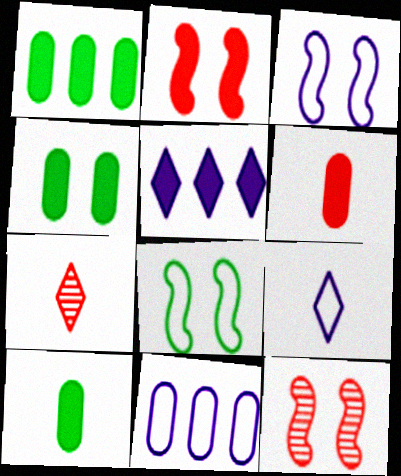[[1, 3, 7], 
[1, 4, 10], 
[1, 9, 12], 
[2, 5, 10], 
[3, 9, 11]]